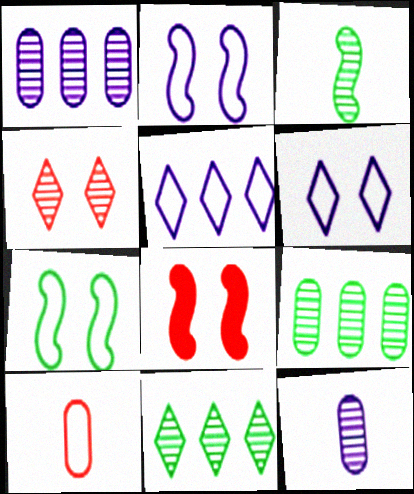[[1, 3, 4], 
[5, 7, 10]]